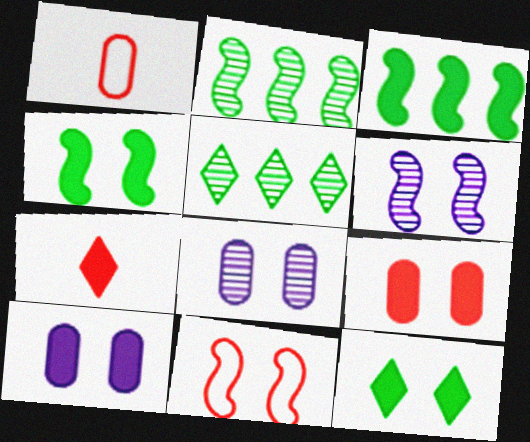[[3, 7, 10], 
[4, 6, 11], 
[8, 11, 12]]